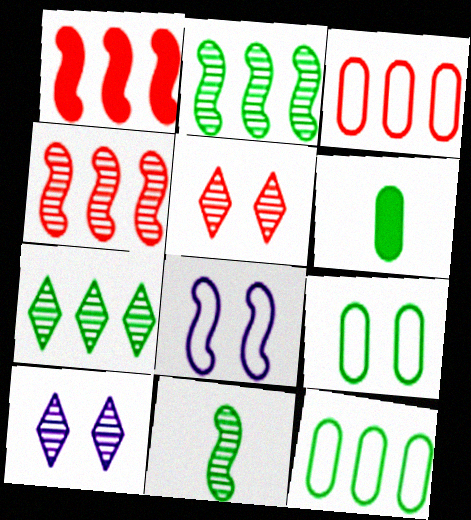[[1, 8, 11]]